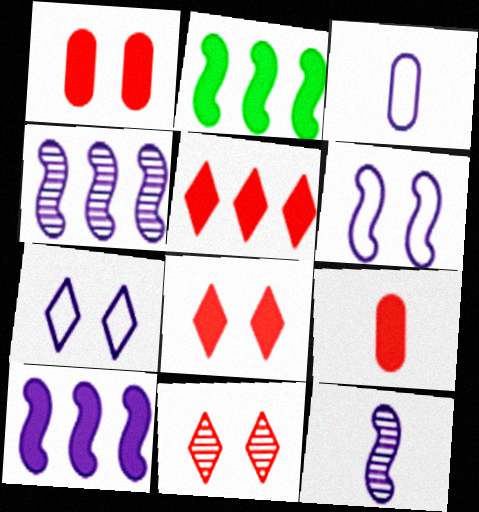[[2, 3, 11], 
[6, 10, 12]]